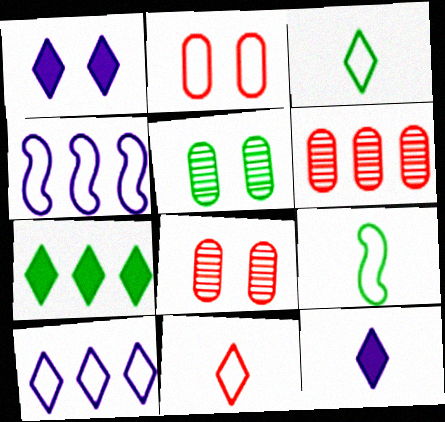[[1, 6, 9], 
[2, 3, 4], 
[2, 9, 10], 
[4, 6, 7], 
[5, 7, 9]]